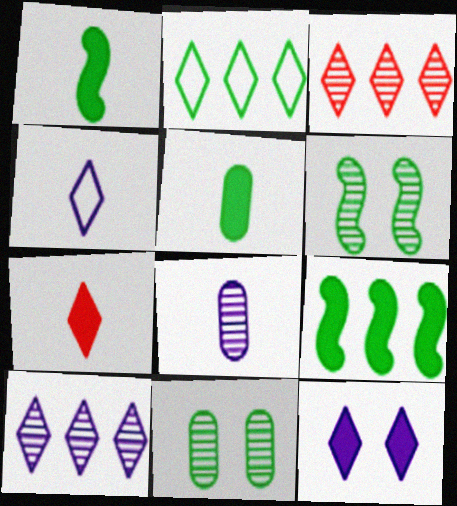[[1, 2, 11], 
[2, 5, 6], 
[3, 6, 8], 
[4, 10, 12]]